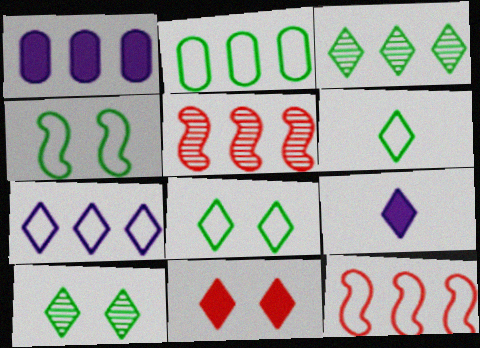[[1, 3, 12], 
[2, 4, 6], 
[2, 7, 12]]